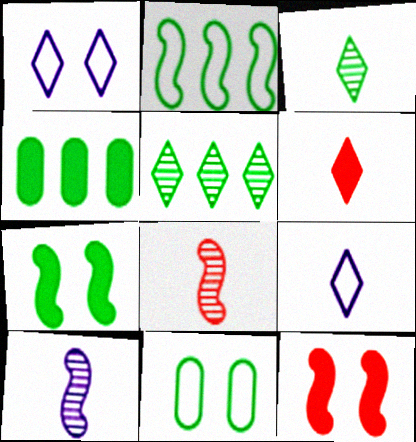[[1, 4, 8], 
[1, 5, 6], 
[2, 4, 5], 
[2, 10, 12], 
[3, 6, 9]]